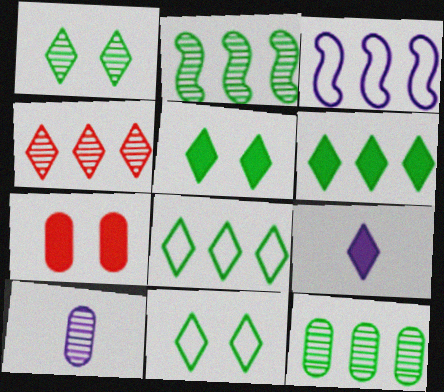[[1, 5, 11], 
[4, 9, 11]]